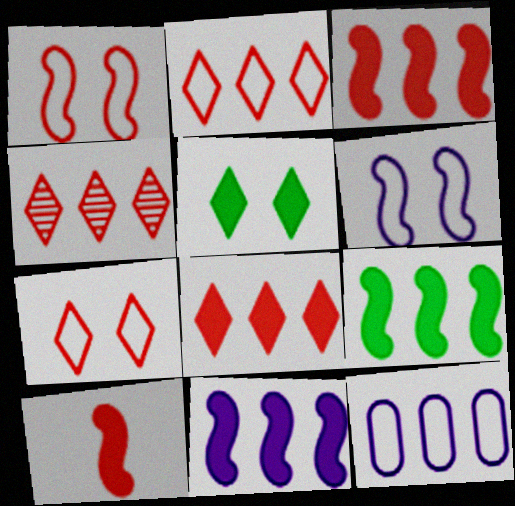[[2, 4, 8], 
[3, 9, 11], 
[4, 9, 12]]